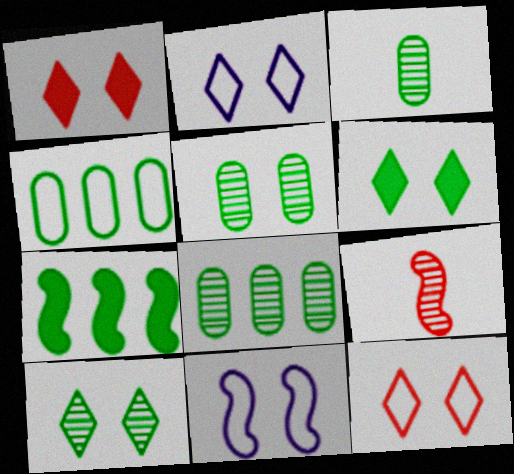[[1, 2, 10], 
[1, 5, 11], 
[3, 5, 8], 
[7, 9, 11]]